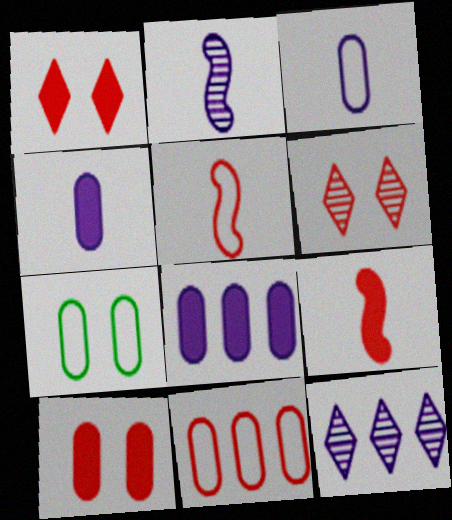[[3, 7, 11], 
[6, 9, 11], 
[7, 9, 12]]